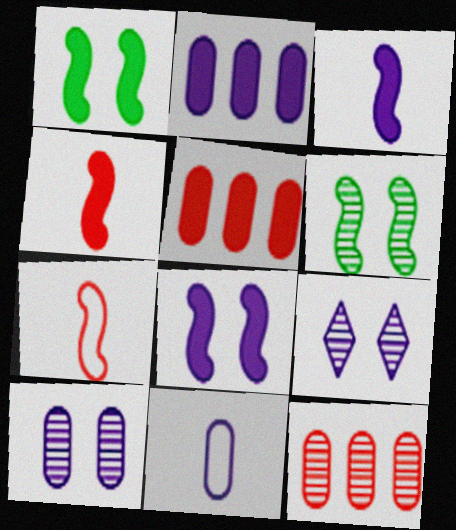[[2, 10, 11]]